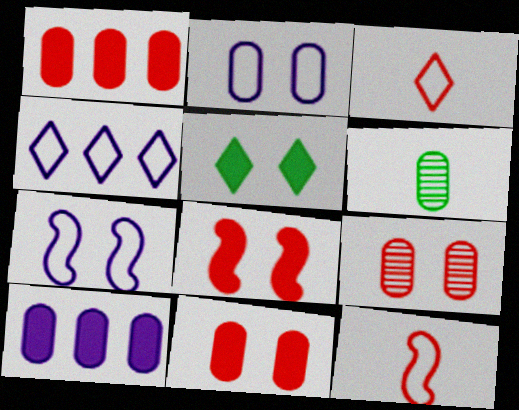[[1, 2, 6], 
[4, 6, 8], 
[5, 7, 9]]